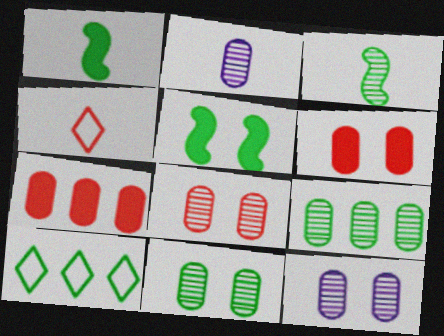[[1, 2, 4], 
[1, 10, 11], 
[2, 8, 9], 
[8, 11, 12]]